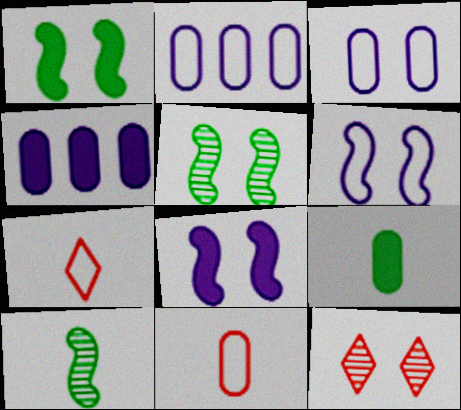[[1, 3, 12], 
[4, 5, 7]]